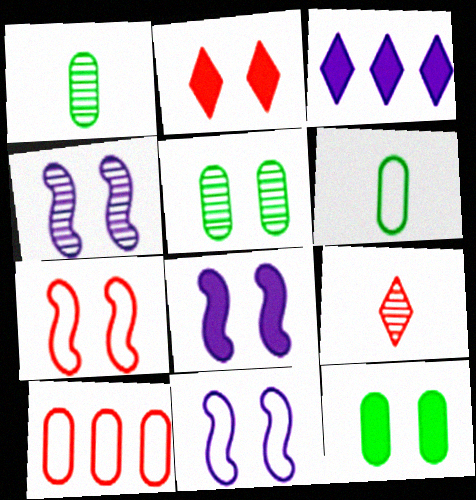[[1, 3, 7], 
[2, 5, 11], 
[2, 8, 12], 
[4, 8, 11]]